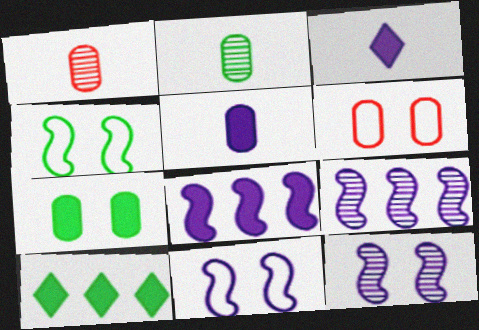[[1, 10, 11], 
[2, 4, 10]]